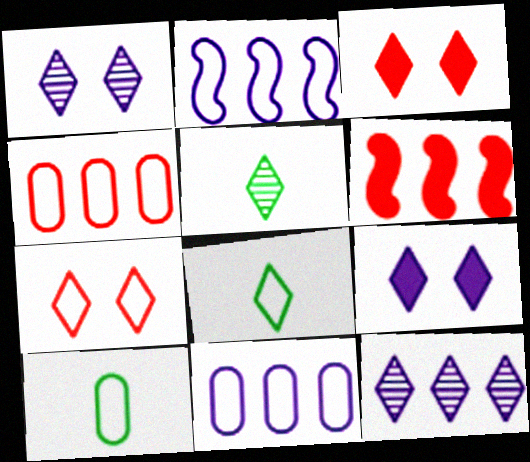[[1, 6, 10], 
[2, 7, 10], 
[3, 8, 12]]